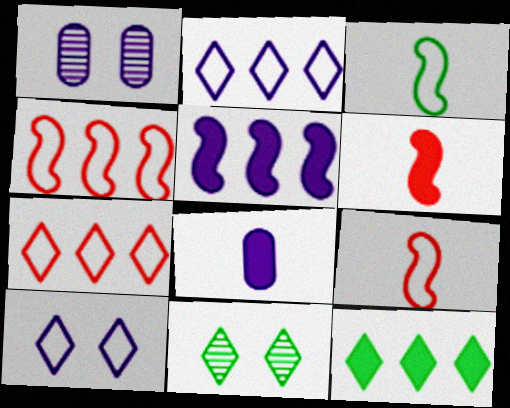[[1, 9, 12], 
[4, 8, 11]]